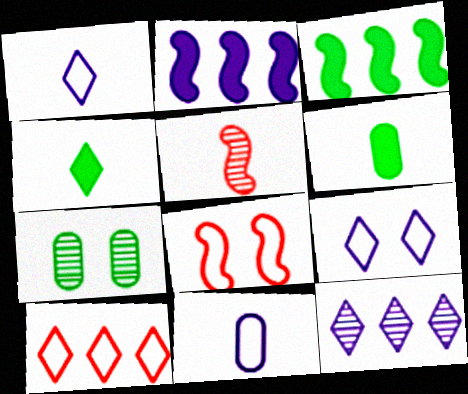[[1, 5, 6], 
[4, 5, 11], 
[5, 7, 12], 
[6, 8, 12]]